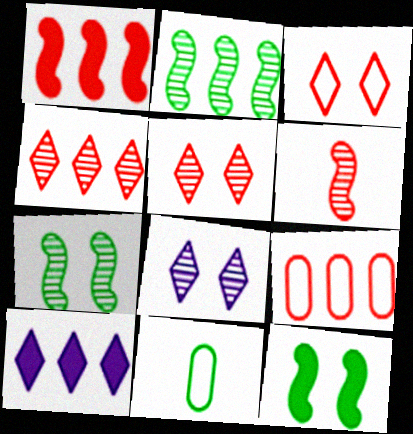[[1, 4, 9], 
[1, 8, 11], 
[2, 9, 10]]